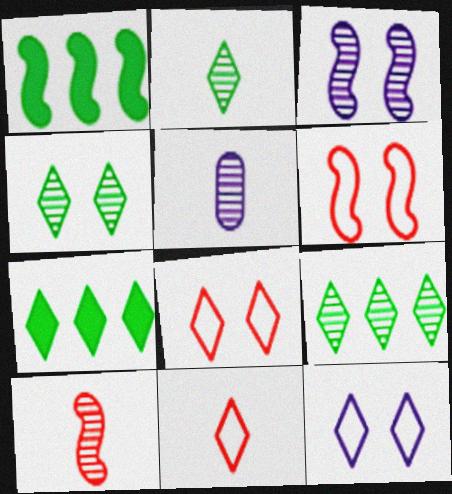[[1, 5, 8], 
[2, 4, 9], 
[2, 5, 10], 
[5, 6, 7]]